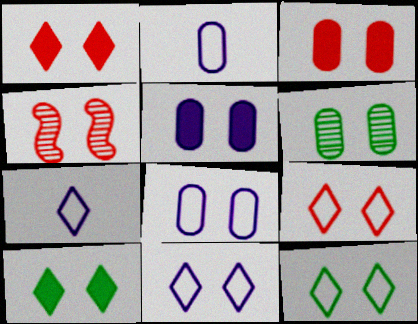[[3, 4, 9], 
[3, 6, 8], 
[4, 5, 12], 
[4, 8, 10], 
[9, 11, 12]]